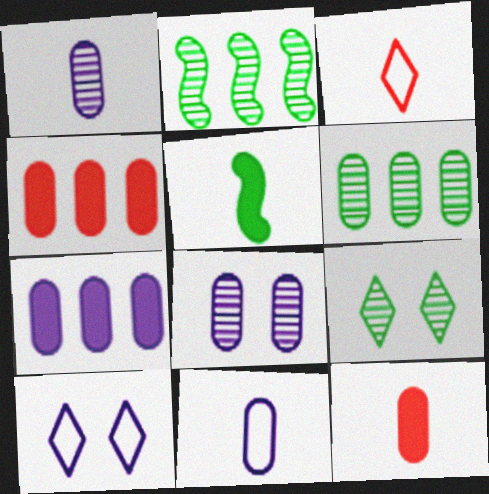[[1, 3, 5], 
[2, 10, 12], 
[7, 8, 11]]